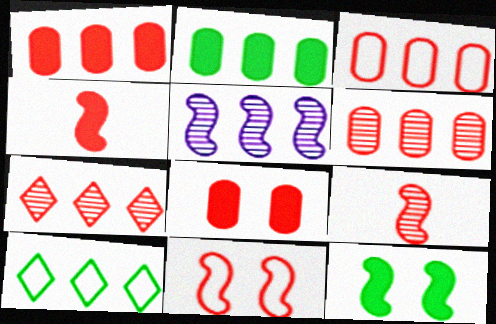[[1, 3, 6], 
[1, 5, 10]]